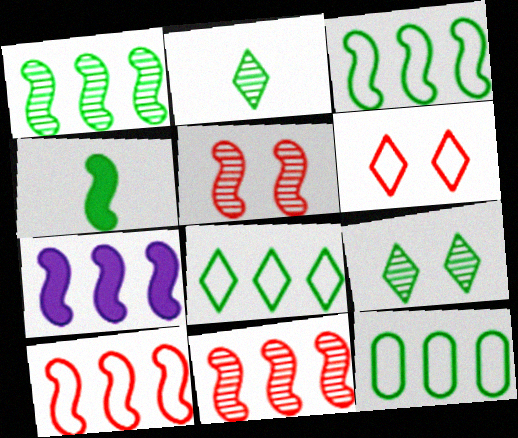[[1, 7, 10], 
[3, 7, 11], 
[3, 8, 12], 
[4, 9, 12]]